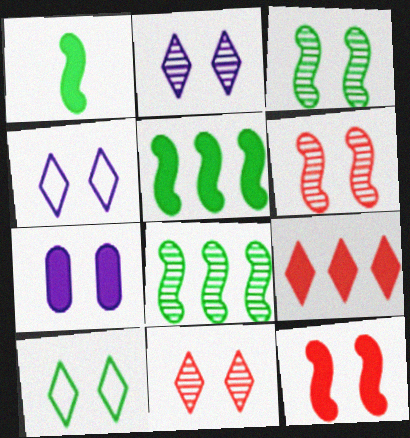[[1, 7, 9], 
[6, 7, 10]]